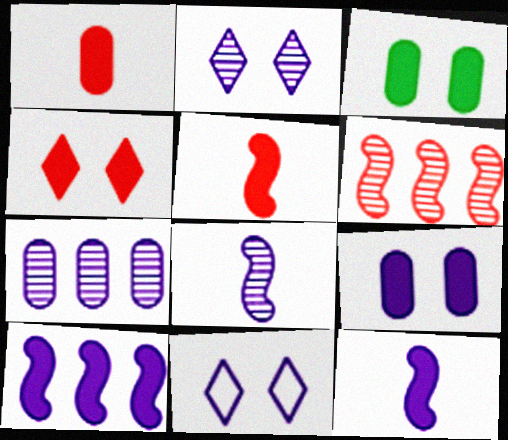[[2, 7, 8], 
[7, 11, 12]]